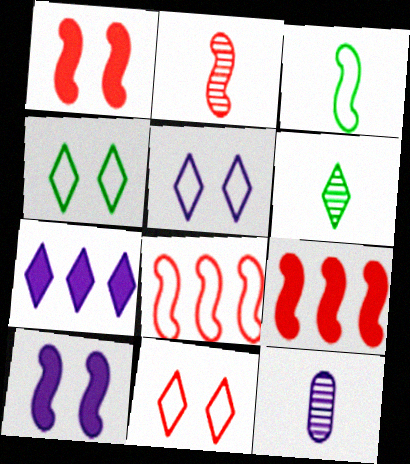[[1, 2, 8], 
[2, 6, 12], 
[4, 5, 11], 
[4, 9, 12], 
[6, 7, 11]]